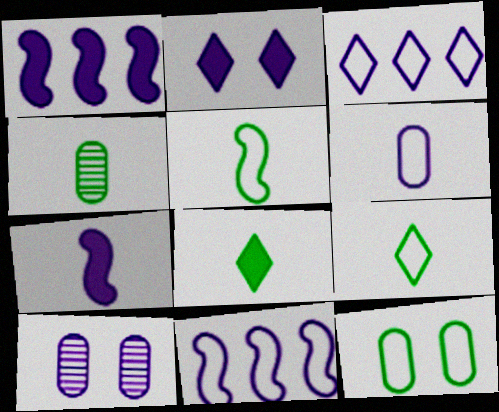[[3, 7, 10], 
[4, 5, 8]]